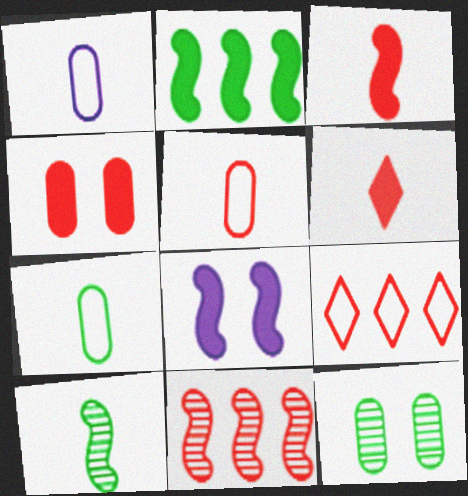[[1, 5, 7], 
[1, 6, 10], 
[2, 3, 8]]